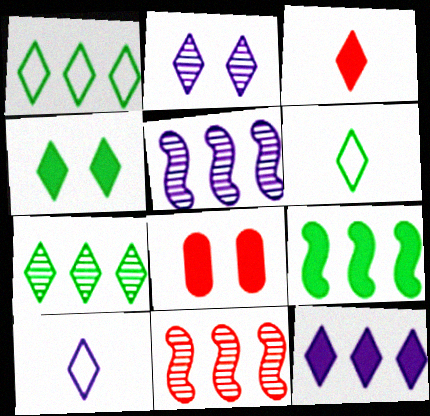[[1, 2, 3], 
[2, 10, 12], 
[3, 4, 12], 
[4, 6, 7], 
[5, 6, 8]]